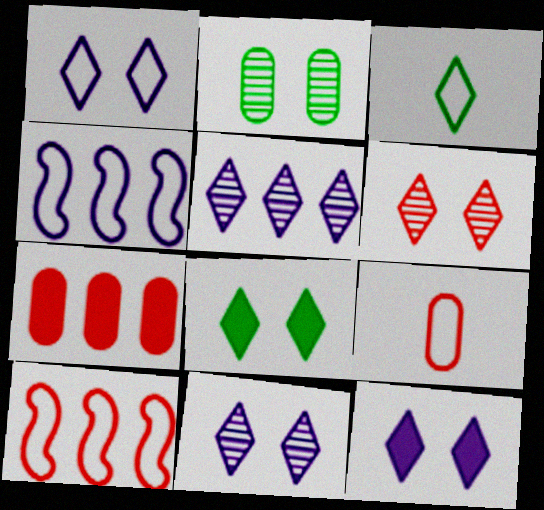[[1, 6, 8], 
[1, 11, 12]]